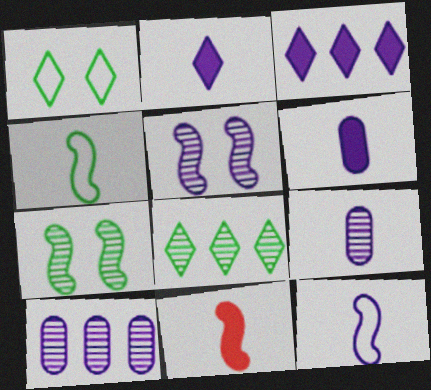[[1, 10, 11], 
[2, 9, 12]]